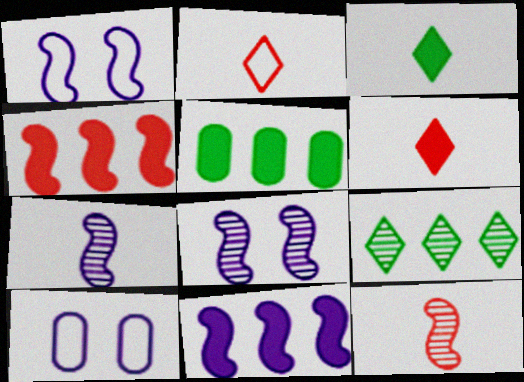[[1, 7, 11], 
[2, 5, 8]]